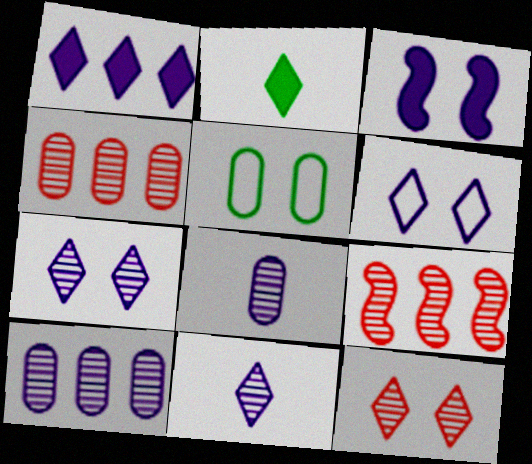[[1, 6, 11], 
[3, 5, 12]]